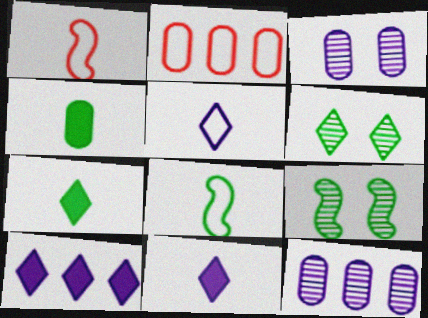[[2, 3, 4], 
[2, 9, 11]]